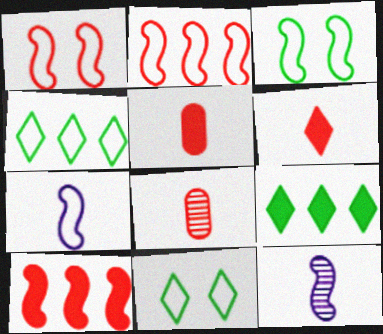[[2, 3, 7], 
[3, 10, 12]]